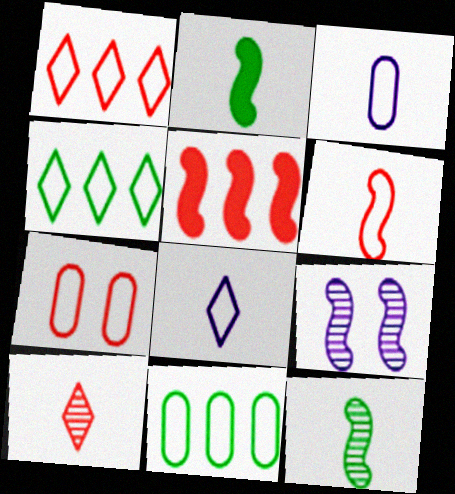[[1, 6, 7], 
[2, 3, 10], 
[3, 7, 11], 
[5, 7, 10]]